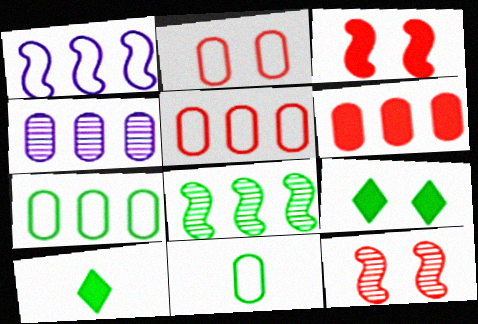[[4, 6, 7], 
[8, 9, 11]]